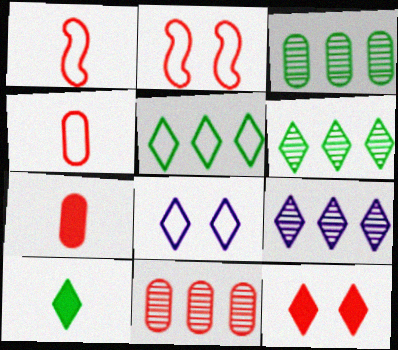[[1, 11, 12]]